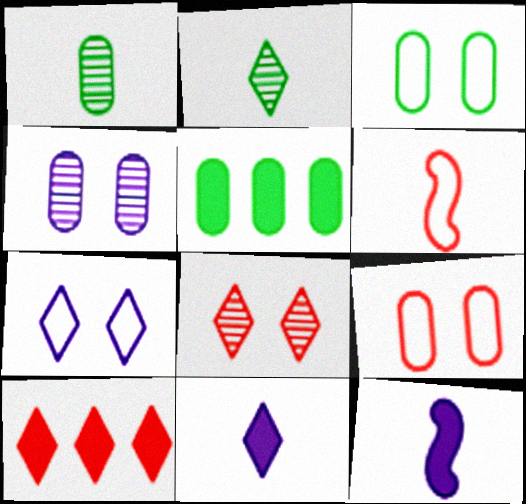[[1, 3, 5], 
[1, 6, 11], 
[2, 7, 10]]